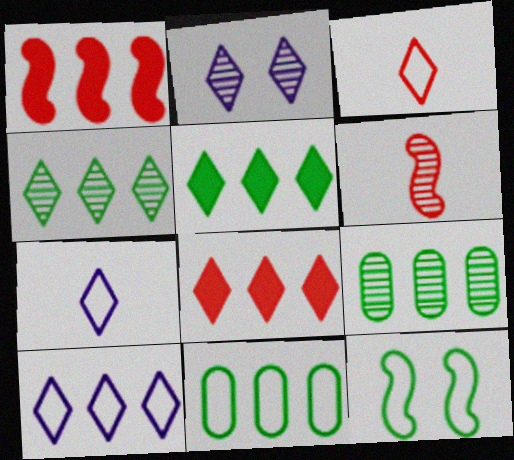[[1, 9, 10], 
[2, 3, 5], 
[2, 6, 9], 
[4, 8, 10]]